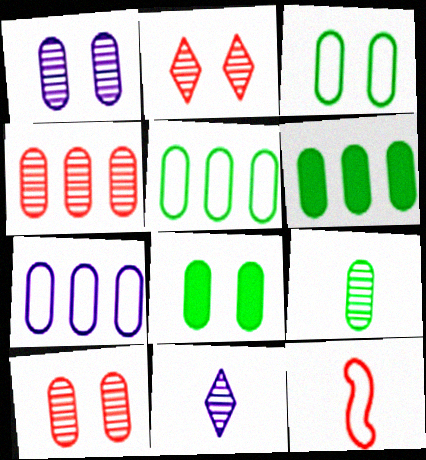[[1, 4, 9], 
[3, 6, 9], 
[4, 6, 7], 
[5, 8, 9]]